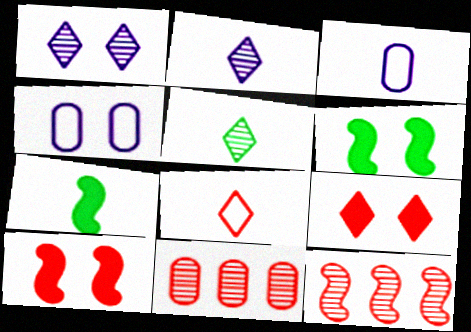[[8, 10, 11]]